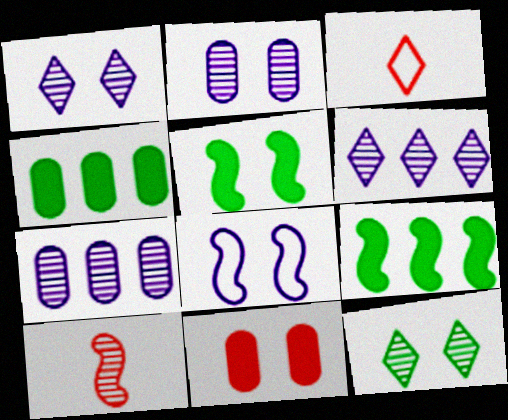[[2, 3, 9], 
[3, 5, 7], 
[7, 10, 12], 
[8, 9, 10], 
[8, 11, 12]]